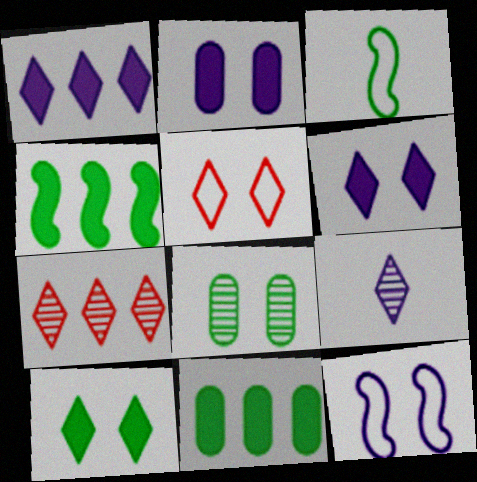[[2, 3, 7]]